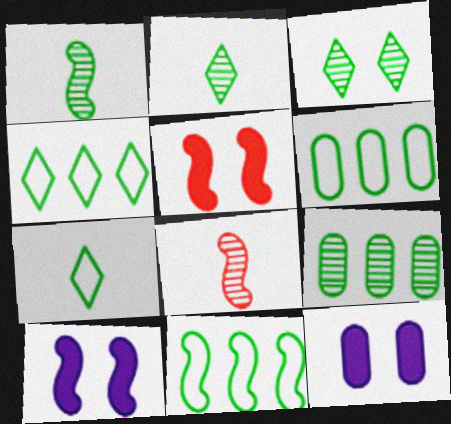[[1, 3, 9], 
[4, 6, 11], 
[4, 8, 12], 
[8, 10, 11]]